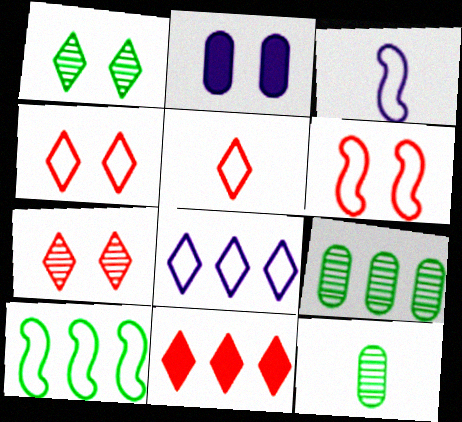[[1, 2, 6], 
[3, 6, 10], 
[5, 7, 11]]